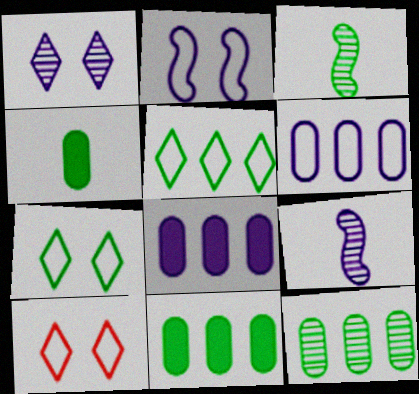[[3, 7, 11], 
[3, 8, 10], 
[9, 10, 11]]